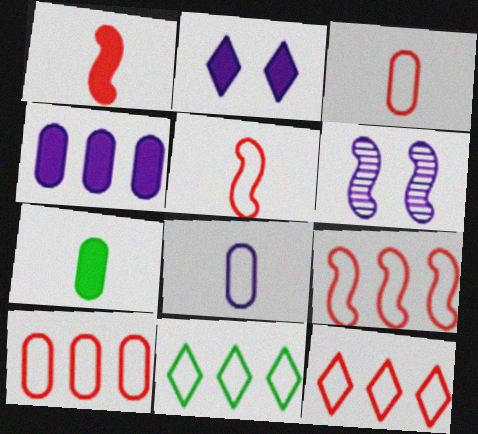[[6, 7, 12], 
[9, 10, 12]]